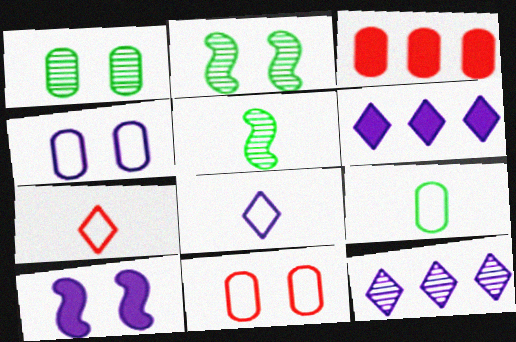[[2, 3, 8], 
[5, 6, 11]]